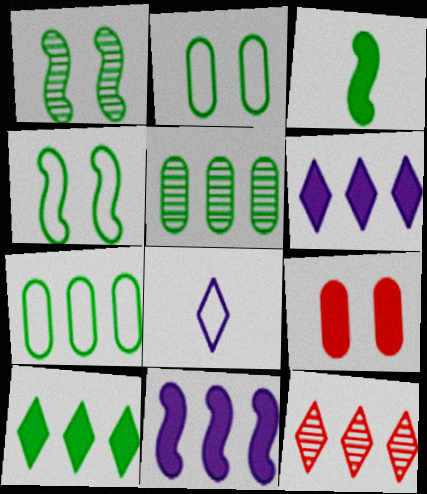[[3, 6, 9], 
[7, 11, 12]]